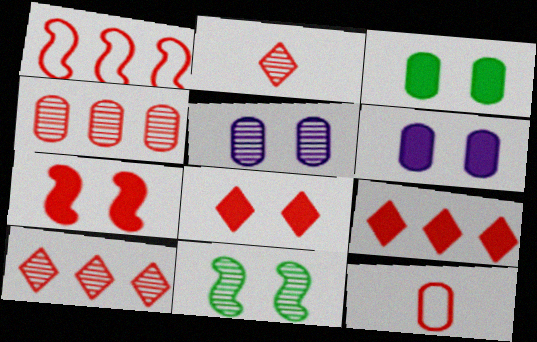[[1, 4, 9], 
[7, 10, 12]]